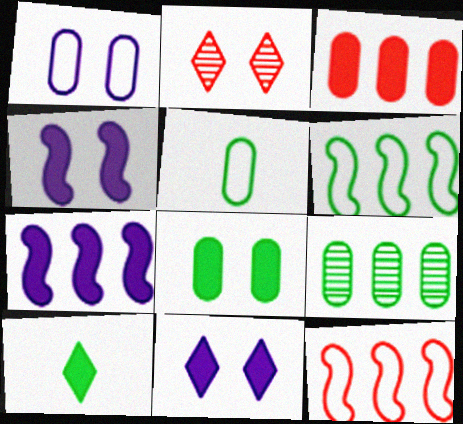[[2, 5, 7], 
[3, 4, 10], 
[5, 8, 9]]